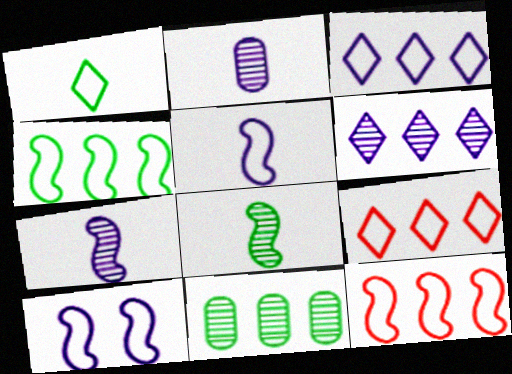[]